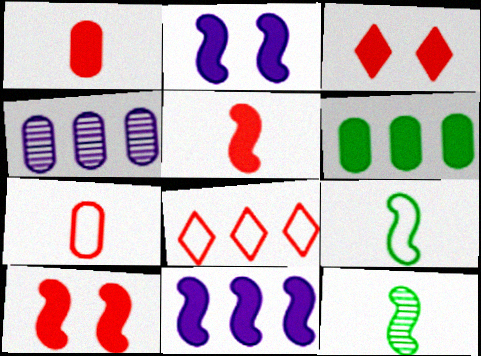[[3, 4, 9]]